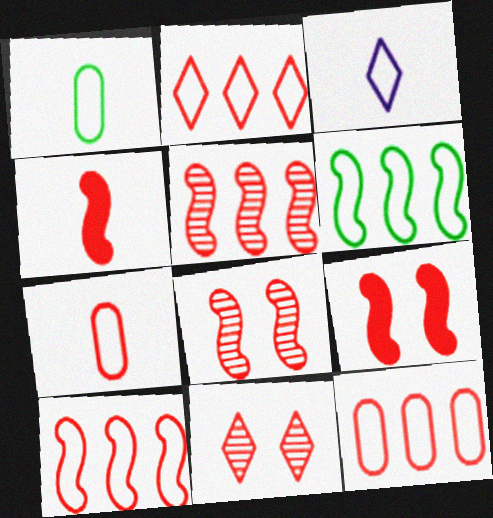[[2, 10, 12], 
[4, 8, 10], 
[4, 11, 12]]